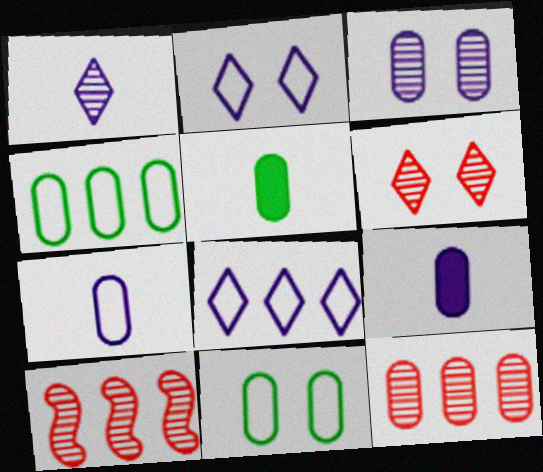[[2, 5, 10], 
[9, 11, 12]]